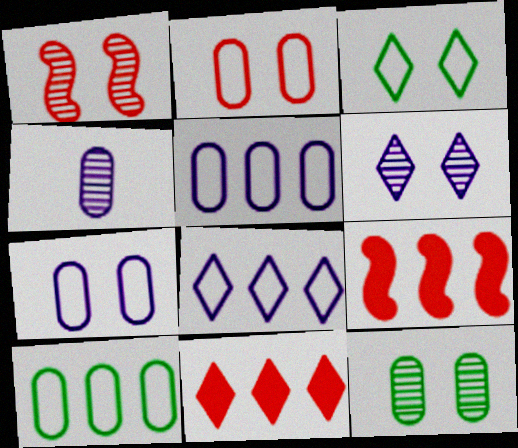[[1, 6, 12], 
[3, 4, 9]]